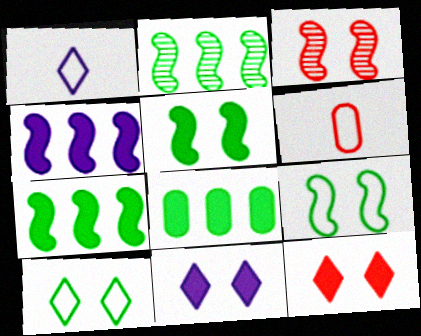[[1, 3, 8], 
[2, 6, 11]]